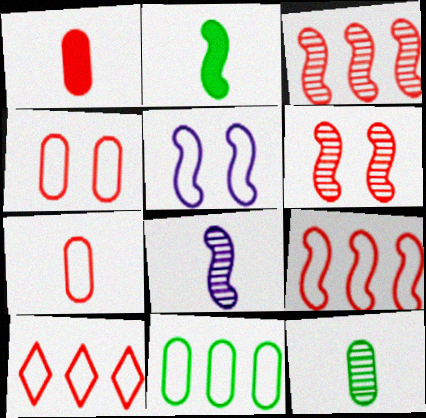[[1, 6, 10], 
[2, 3, 5]]